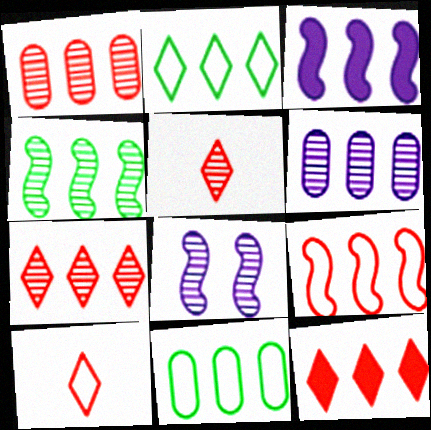[[1, 2, 3], 
[1, 9, 12], 
[3, 4, 9], 
[3, 7, 11], 
[4, 6, 7]]